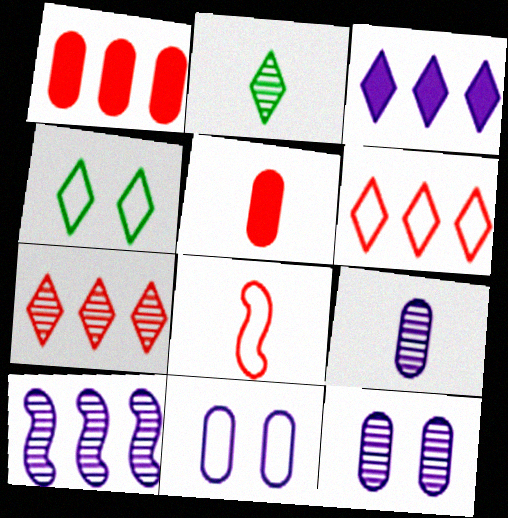[[4, 5, 10]]